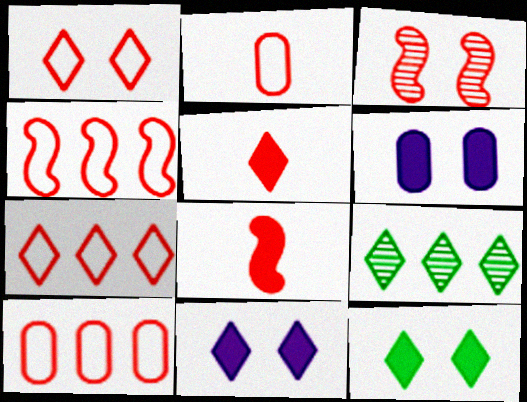[[1, 2, 4], 
[3, 4, 8], 
[3, 5, 10], 
[4, 7, 10]]